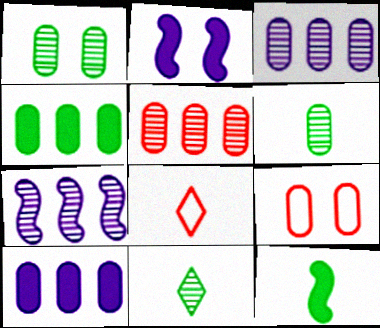[[6, 9, 10]]